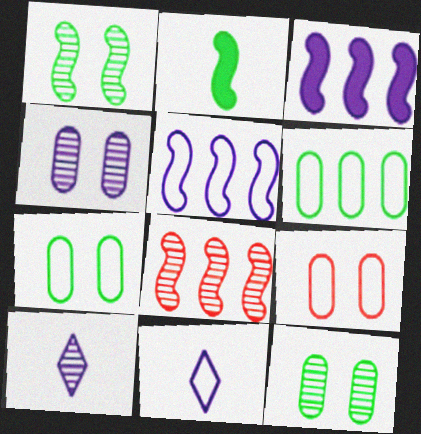[[3, 4, 11], 
[8, 10, 12]]